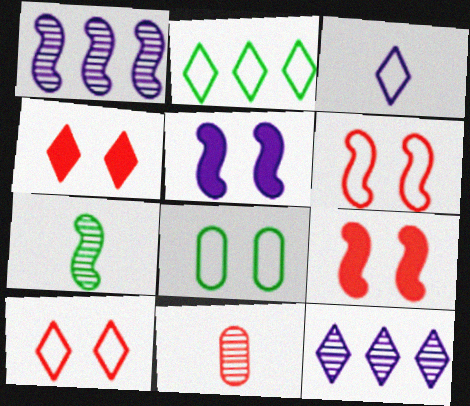[[2, 3, 10], 
[2, 5, 11]]